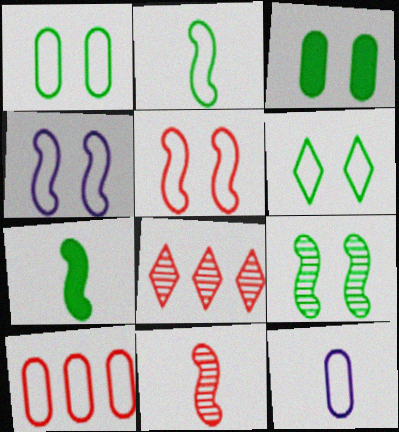[[1, 10, 12], 
[3, 6, 9]]